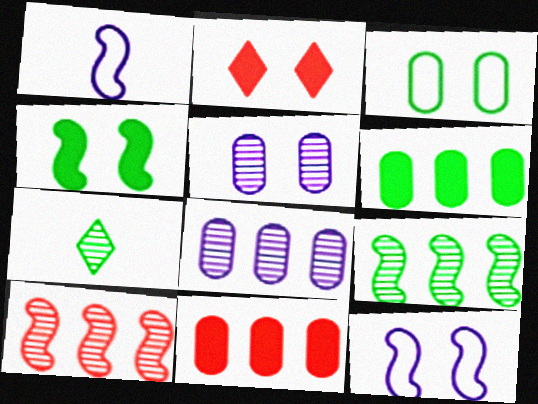[[1, 4, 10], 
[5, 7, 10], 
[7, 11, 12]]